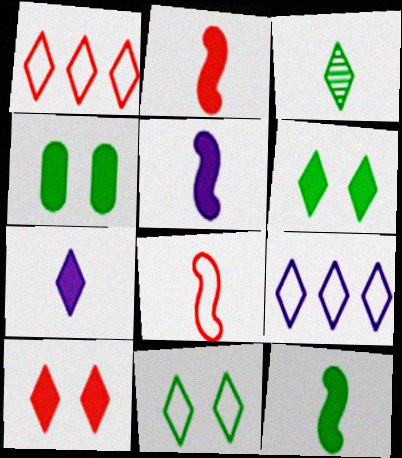[[2, 5, 12], 
[3, 9, 10]]